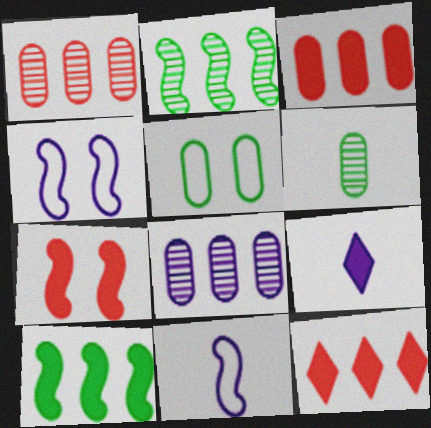[[2, 7, 11], 
[4, 6, 12], 
[4, 8, 9]]